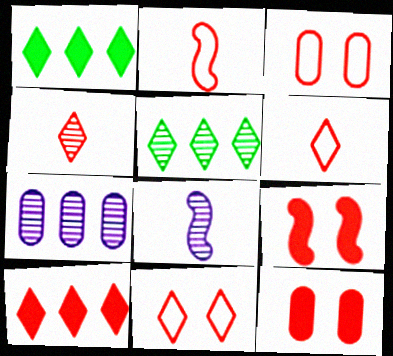[[1, 3, 8], 
[4, 10, 11]]